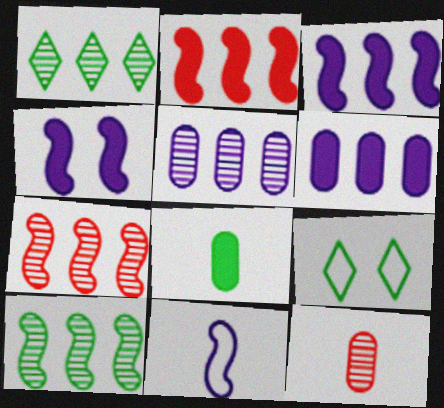[[1, 5, 7], 
[3, 9, 12], 
[8, 9, 10]]